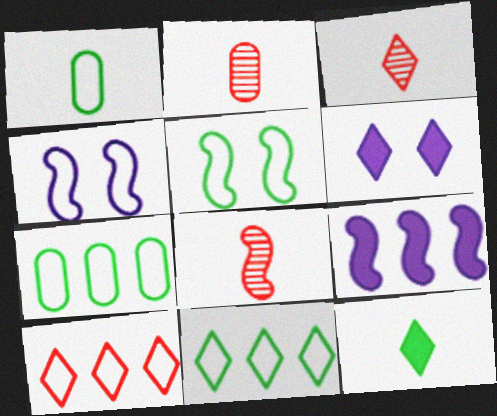[[1, 4, 10], 
[1, 5, 11], 
[2, 3, 8], 
[3, 6, 11], 
[5, 8, 9], 
[6, 7, 8]]